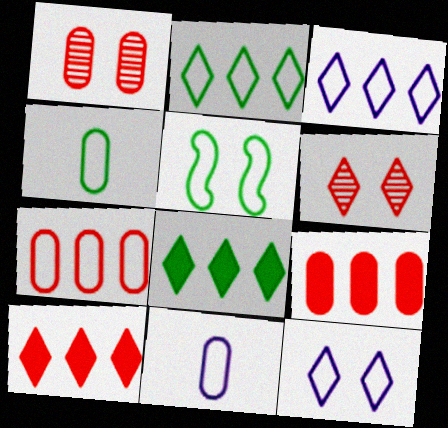[[2, 4, 5]]